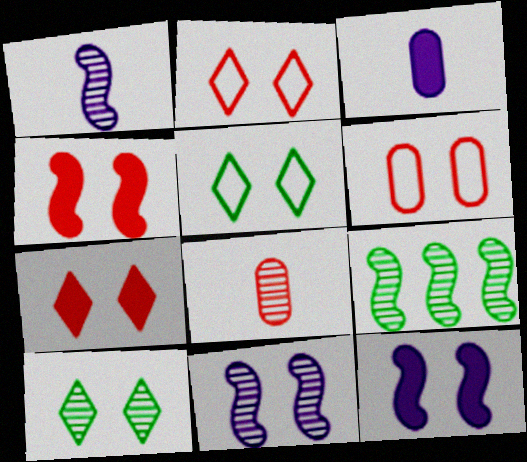[[2, 3, 9], 
[6, 10, 12]]